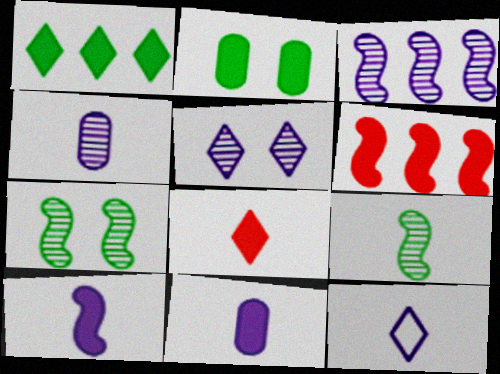[[3, 4, 5], 
[4, 10, 12]]